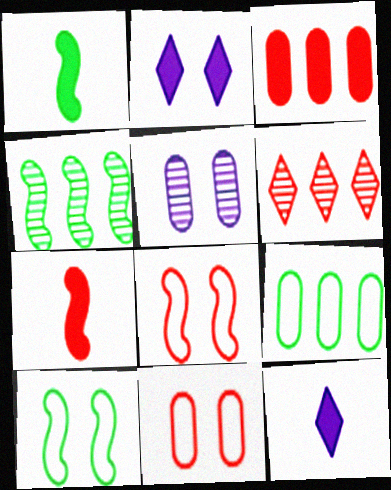[[1, 2, 3], 
[1, 4, 10], 
[4, 11, 12], 
[6, 7, 11]]